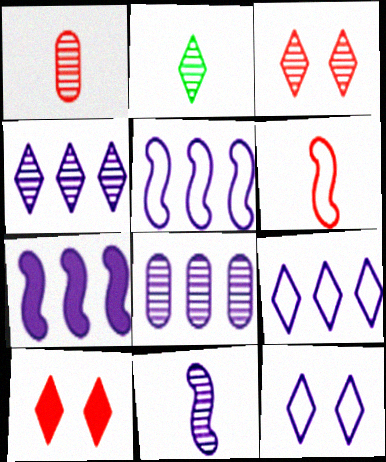[[1, 2, 11], 
[2, 3, 4], 
[2, 9, 10], 
[7, 8, 9]]